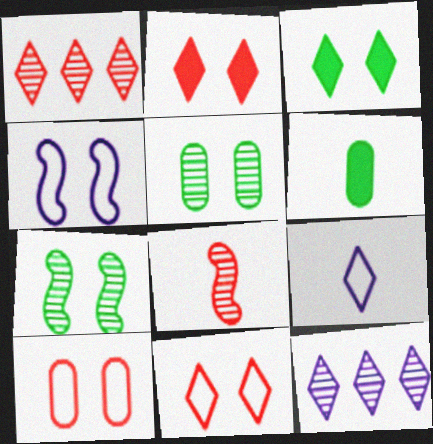[[1, 3, 9], 
[1, 4, 6], 
[2, 4, 5], 
[5, 8, 12], 
[6, 8, 9]]